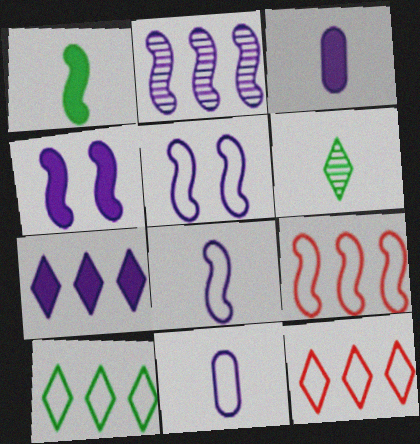[[2, 4, 8], 
[3, 4, 7]]